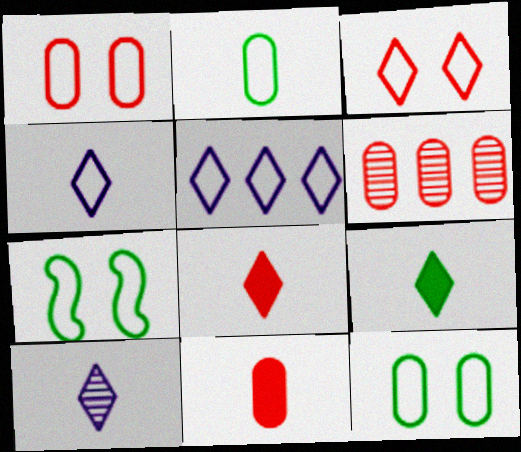[[1, 6, 11]]